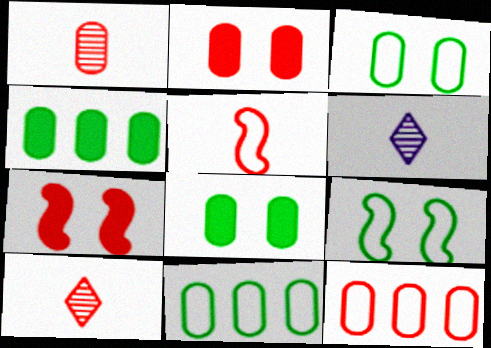[[1, 2, 12], 
[6, 7, 11], 
[7, 10, 12]]